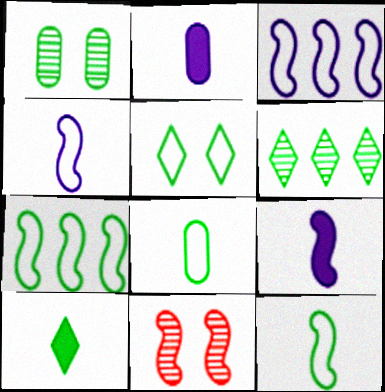[[1, 7, 10], 
[5, 6, 10], 
[5, 7, 8], 
[7, 9, 11]]